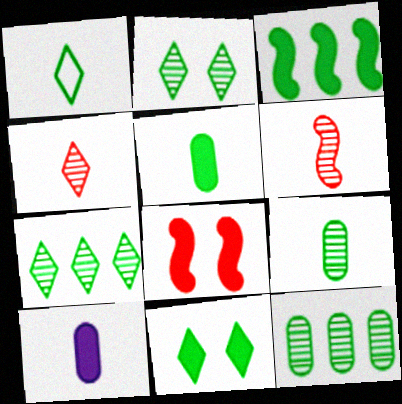[[1, 6, 10], 
[1, 7, 11], 
[3, 5, 11]]